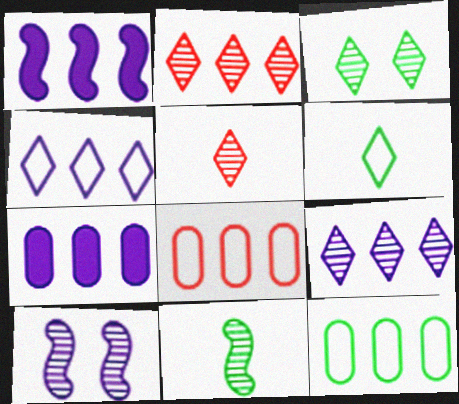[[1, 2, 12], 
[3, 5, 9]]